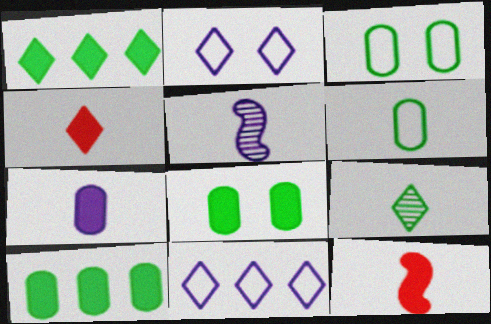[[4, 5, 6]]